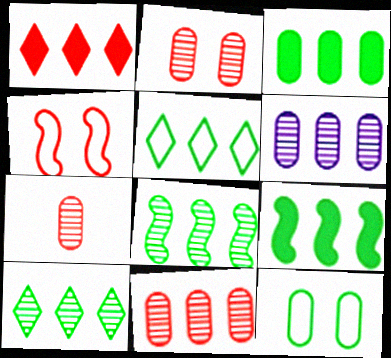[[1, 4, 7], 
[2, 7, 11], 
[3, 5, 8]]